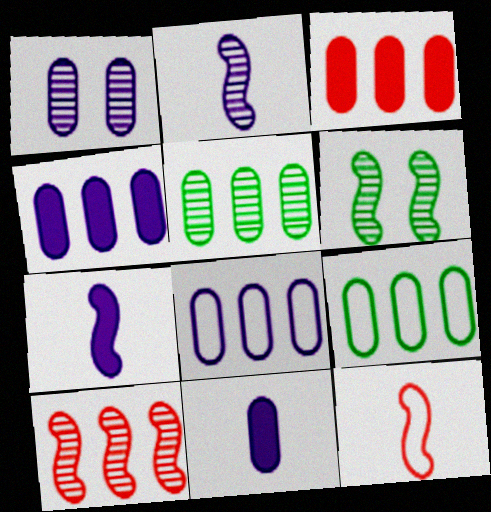[[1, 8, 11], 
[2, 6, 10], 
[3, 5, 8]]